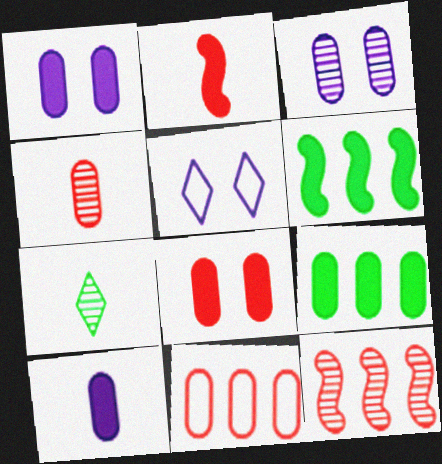[[3, 7, 12], 
[4, 5, 6], 
[4, 8, 11], 
[8, 9, 10]]